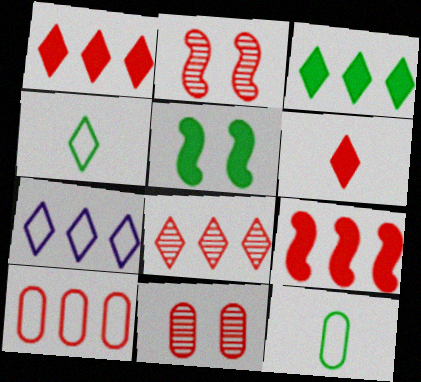[[2, 6, 10], 
[3, 7, 8], 
[8, 9, 10]]